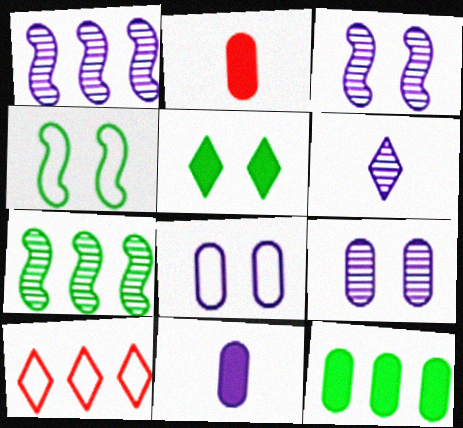[[1, 6, 9], 
[1, 10, 12], 
[5, 6, 10]]